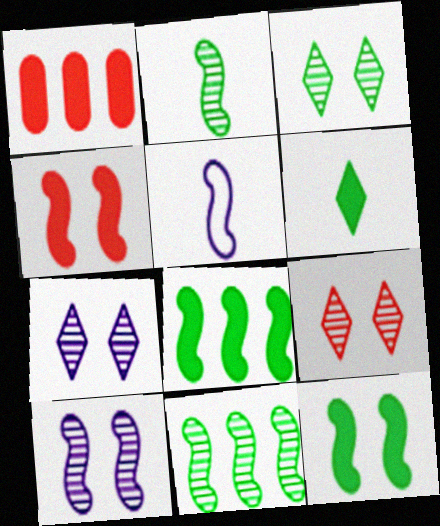[[1, 3, 5], 
[3, 7, 9], 
[4, 5, 11]]